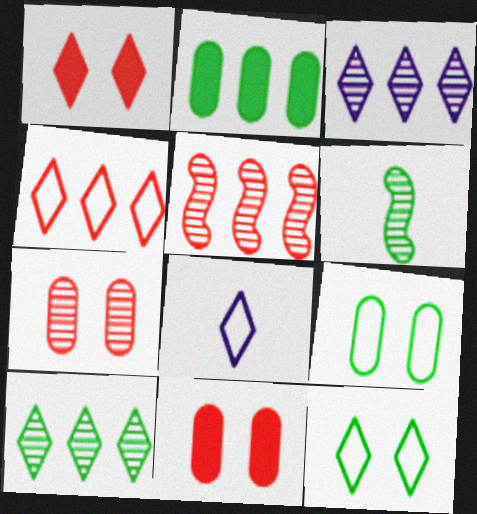[[1, 8, 10], 
[2, 6, 12], 
[3, 6, 7], 
[4, 8, 12]]